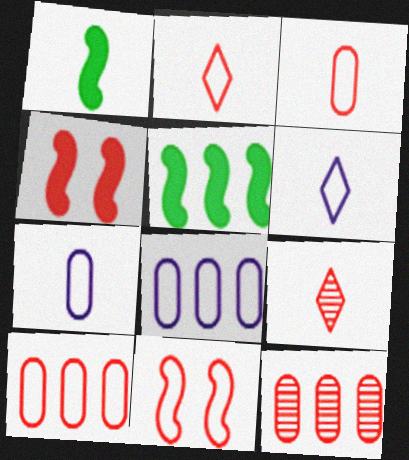[[1, 7, 9], 
[2, 4, 12], 
[2, 10, 11], 
[4, 9, 10]]